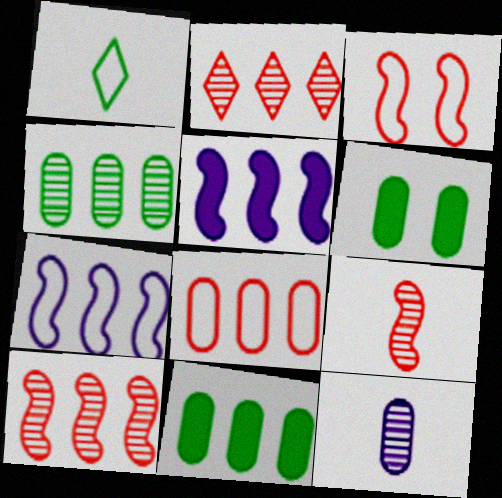[[2, 7, 11], 
[6, 8, 12]]